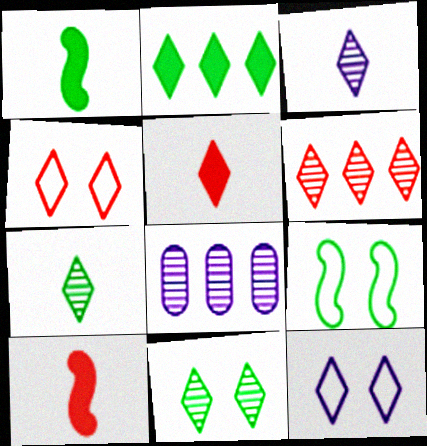[[1, 4, 8], 
[2, 3, 4], 
[3, 6, 11], 
[4, 5, 6], 
[5, 8, 9]]